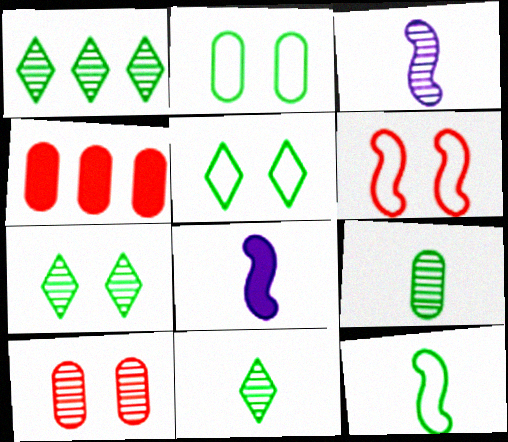[[1, 3, 10], 
[1, 7, 11], 
[3, 4, 5]]